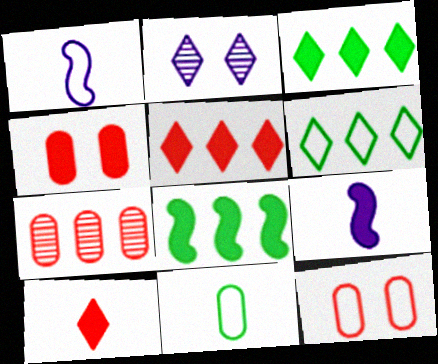[[1, 6, 12], 
[2, 6, 10], 
[3, 4, 9]]